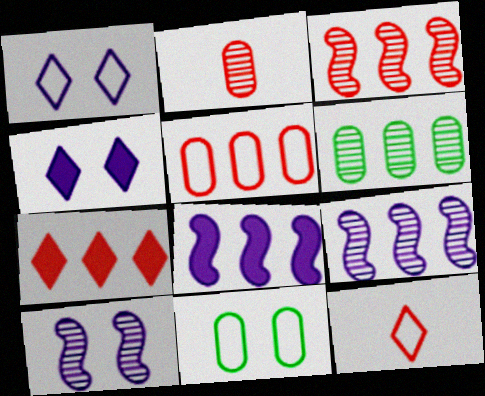[[3, 5, 7]]